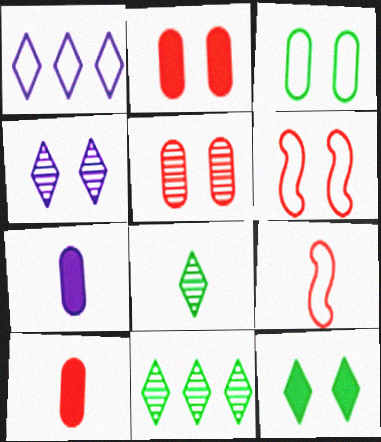[[1, 3, 9], 
[6, 7, 11], 
[7, 8, 9]]